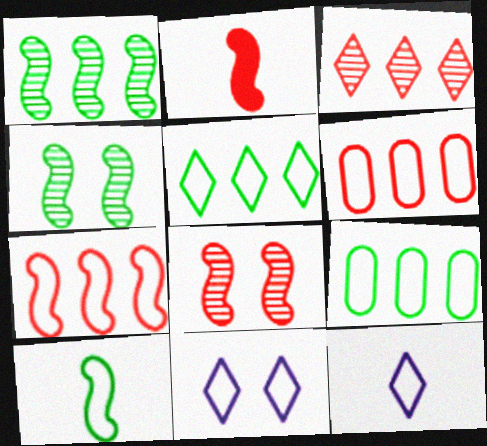[[2, 7, 8], 
[6, 10, 11]]